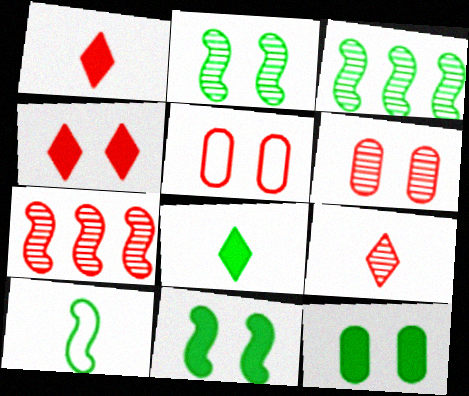[[1, 5, 7], 
[3, 10, 11], 
[6, 7, 9]]